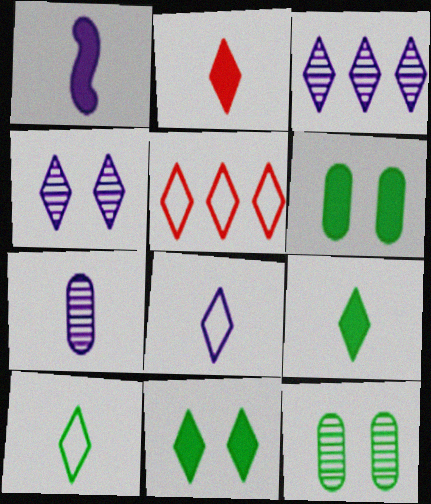[[1, 5, 12], 
[1, 7, 8], 
[4, 5, 9]]